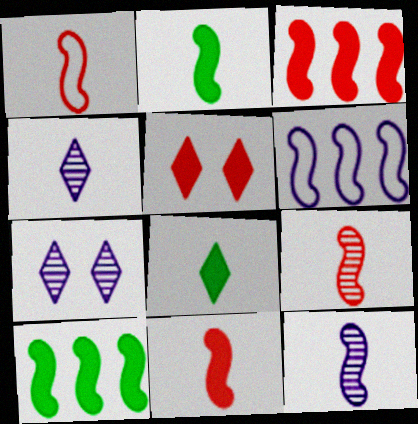[[1, 2, 12], 
[1, 9, 11]]